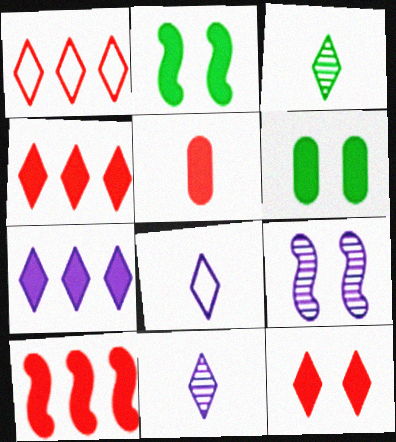[[2, 5, 7], 
[5, 10, 12]]